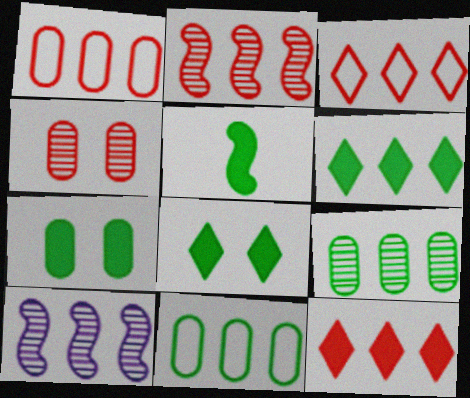[[1, 2, 12], 
[1, 6, 10], 
[5, 6, 7], 
[10, 11, 12]]